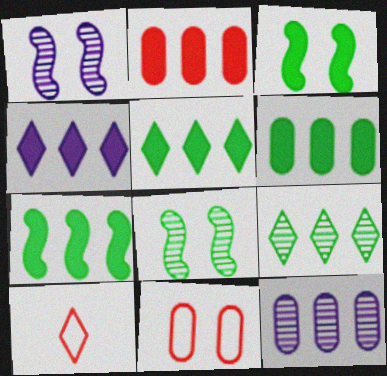[[1, 6, 10], 
[2, 4, 7], 
[3, 10, 12], 
[5, 6, 7]]